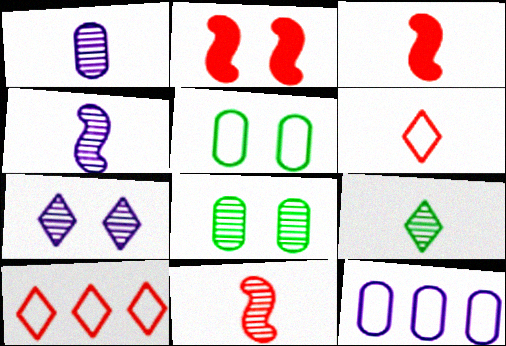[[1, 9, 11], 
[2, 5, 7], 
[2, 9, 12]]